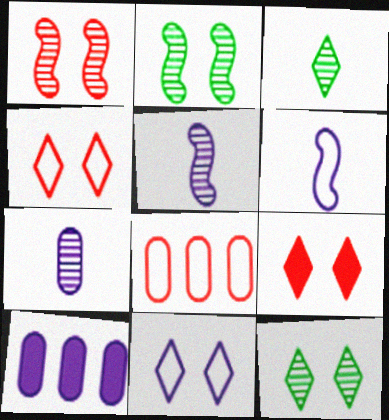[[5, 10, 11], 
[9, 11, 12]]